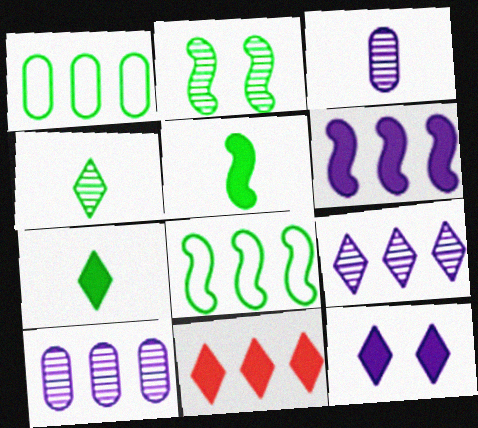[[1, 2, 7], 
[2, 5, 8], 
[7, 11, 12], 
[8, 10, 11]]